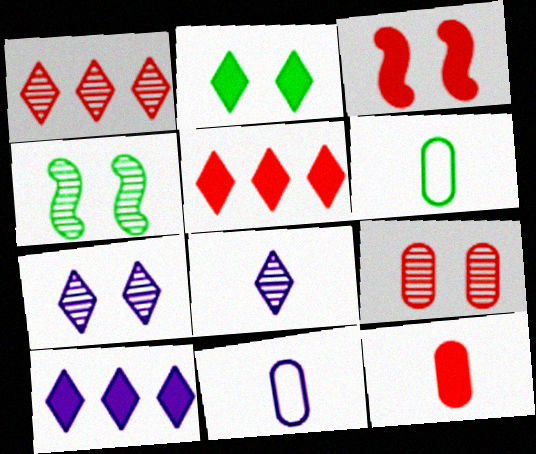[[3, 5, 12], 
[4, 5, 11], 
[4, 7, 9]]